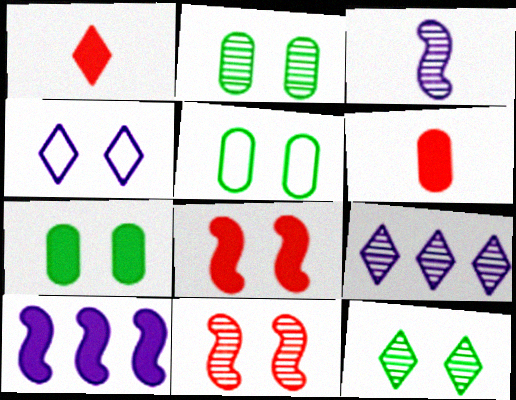[[1, 7, 10], 
[2, 4, 8], 
[2, 5, 7], 
[4, 7, 11]]